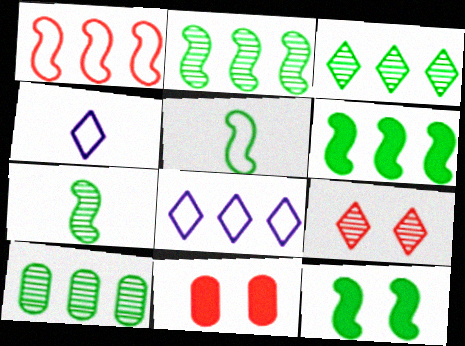[[2, 3, 10], 
[2, 4, 11], 
[2, 5, 12], 
[7, 8, 11]]